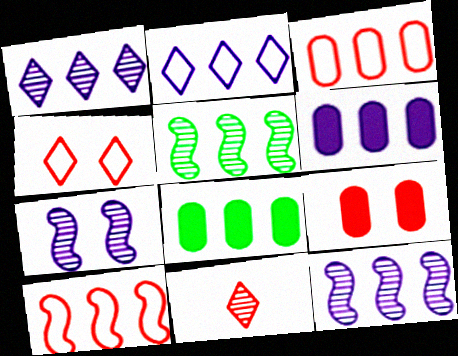[[1, 8, 10], 
[2, 6, 12], 
[9, 10, 11]]